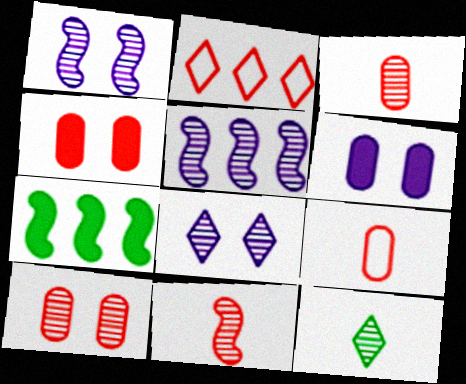[[2, 4, 11], 
[5, 10, 12], 
[7, 8, 9]]